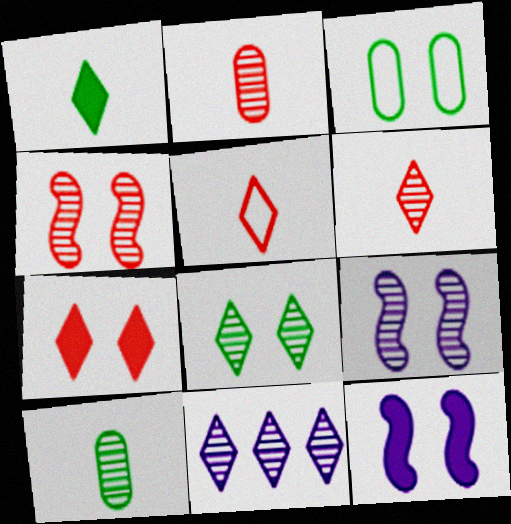[[3, 7, 9], 
[4, 10, 11], 
[6, 8, 11]]